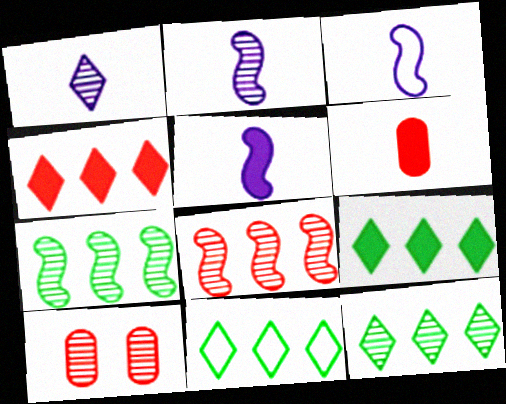[[1, 7, 10], 
[2, 3, 5], 
[2, 10, 12], 
[3, 9, 10], 
[5, 10, 11], 
[9, 11, 12]]